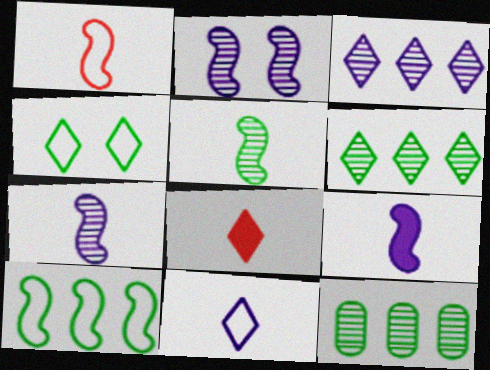[[1, 5, 9], 
[3, 4, 8]]